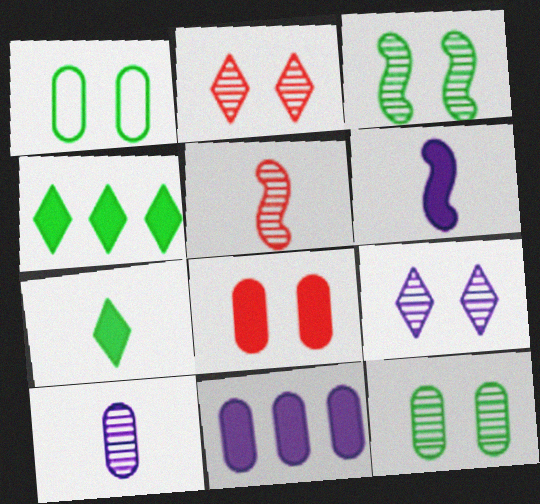[[4, 6, 8]]